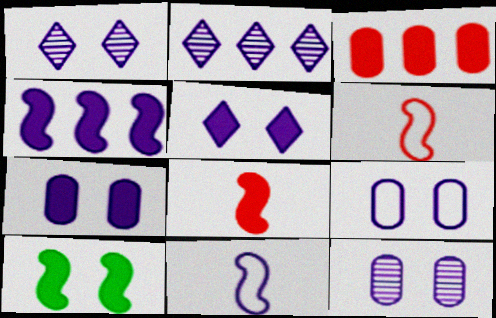[[2, 7, 11], 
[4, 8, 10], 
[7, 9, 12]]